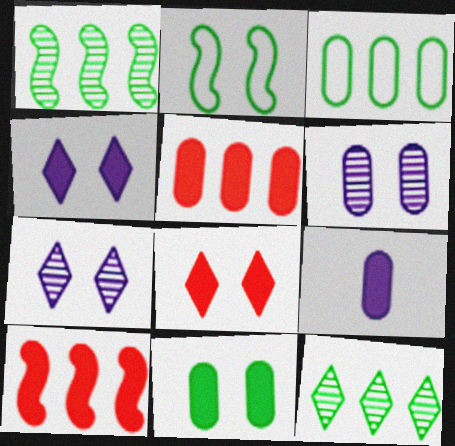[[2, 6, 8], 
[5, 9, 11]]